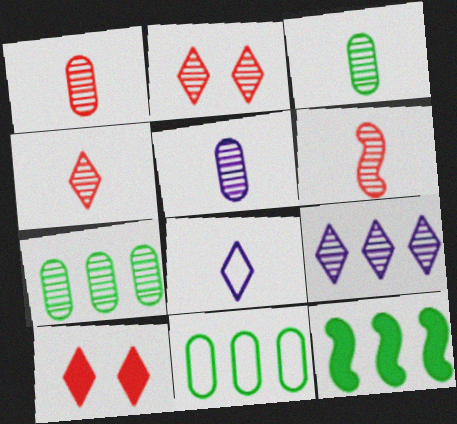[[1, 3, 5], 
[1, 4, 6]]